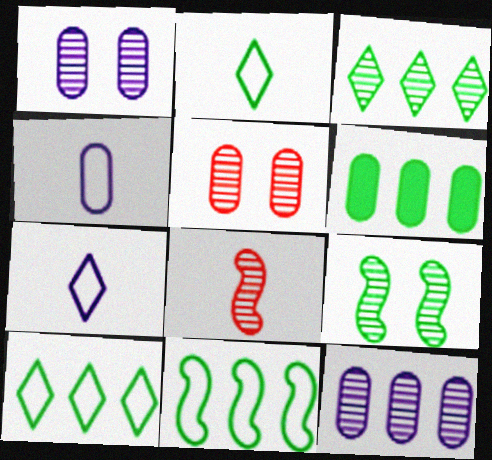[[1, 3, 8], 
[2, 6, 9], 
[3, 6, 11], 
[4, 5, 6]]